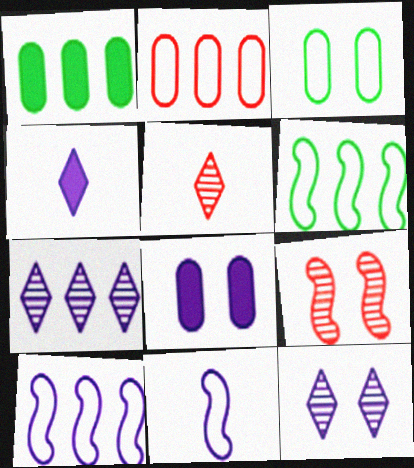[[5, 6, 8], 
[7, 8, 11]]